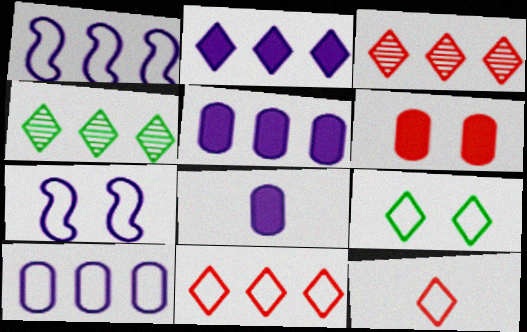[[2, 4, 11]]